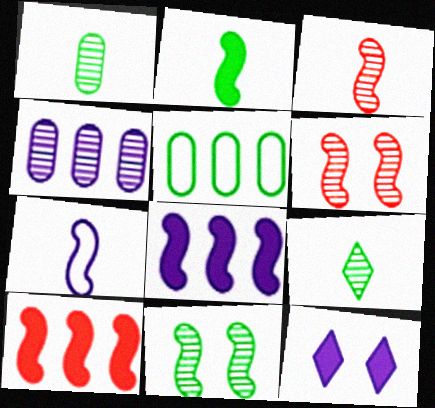[[2, 3, 7], 
[3, 5, 12], 
[4, 6, 9], 
[4, 7, 12], 
[7, 10, 11]]